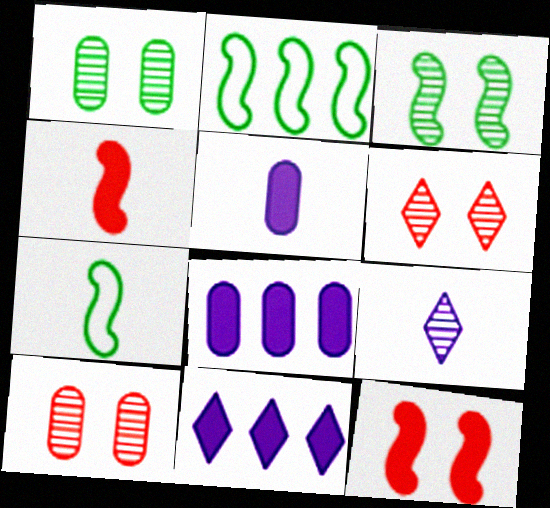[[2, 5, 6], 
[6, 7, 8], 
[7, 10, 11]]